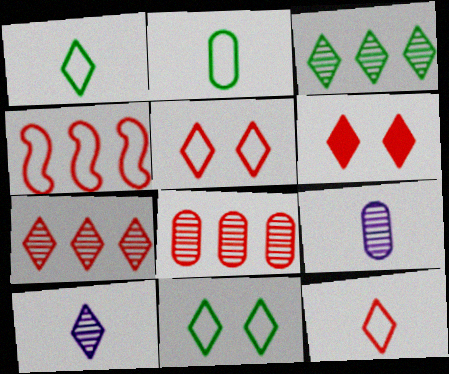[[6, 7, 12]]